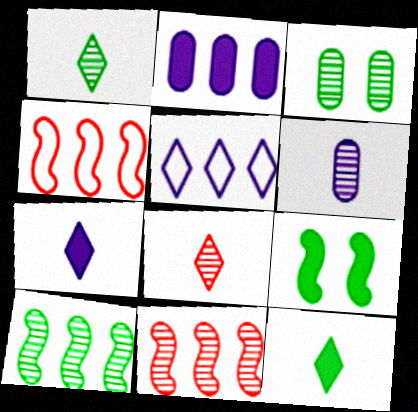[[1, 3, 10], 
[3, 4, 7]]